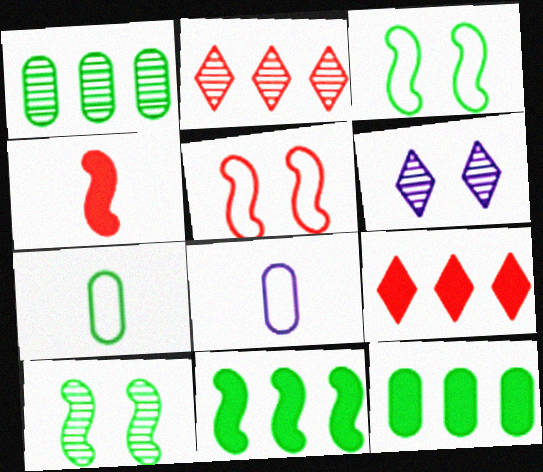[[8, 9, 10]]